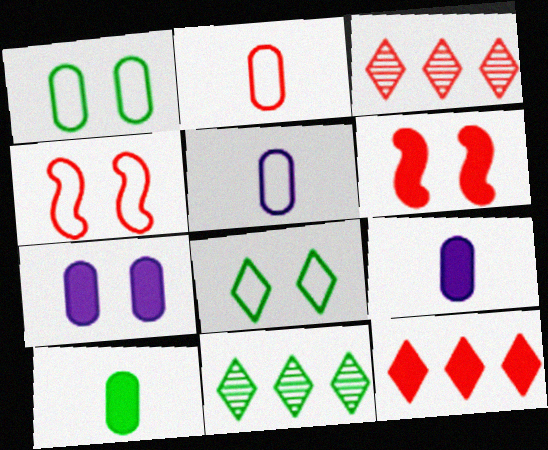[[2, 3, 6], 
[4, 9, 11], 
[5, 6, 11]]